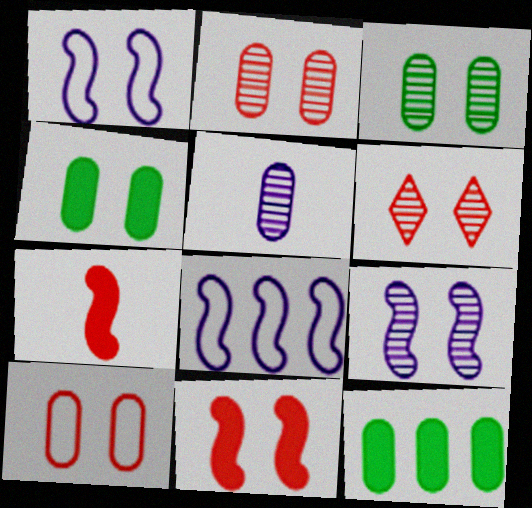[[1, 4, 6], 
[3, 6, 9], 
[5, 10, 12], 
[6, 10, 11]]